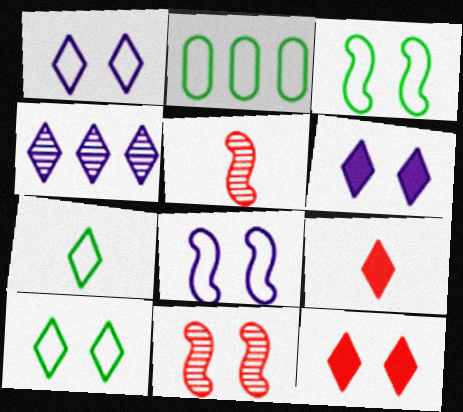[[2, 3, 7], 
[2, 5, 6], 
[4, 7, 12], 
[4, 9, 10]]